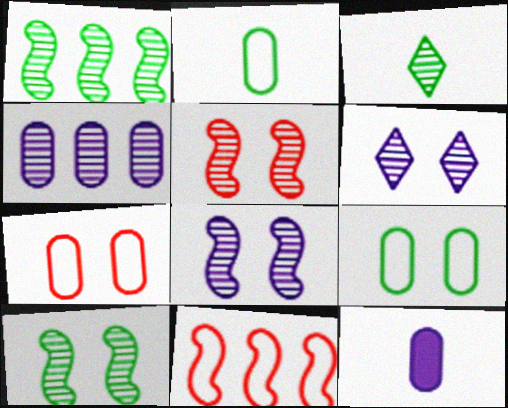[[3, 4, 5], 
[5, 8, 10]]